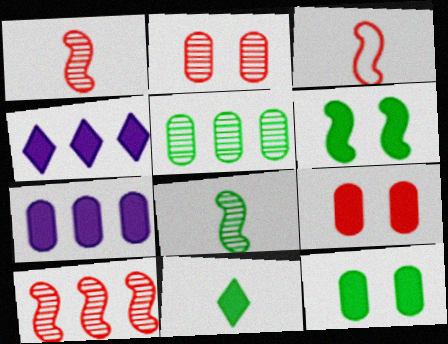[]